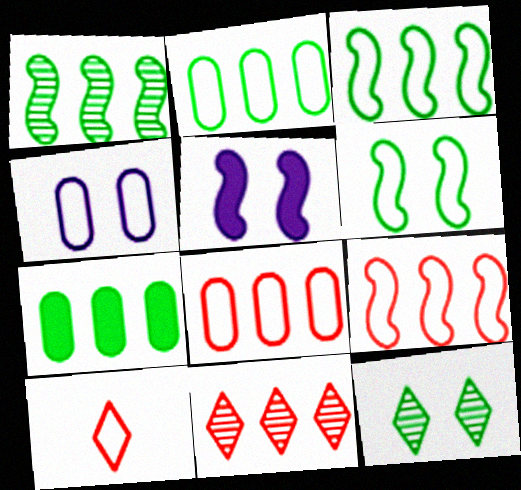[[3, 4, 10]]